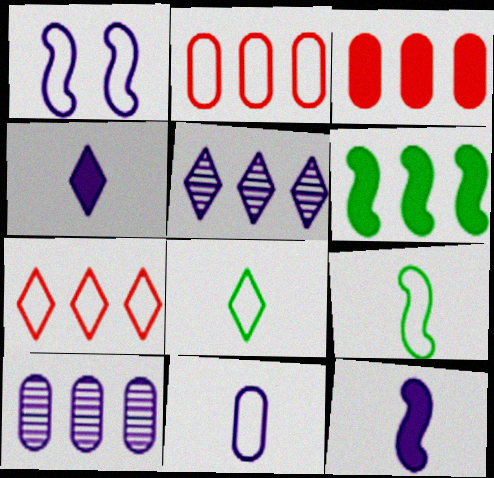[[1, 2, 8], 
[1, 4, 10], 
[2, 5, 6], 
[6, 7, 10]]